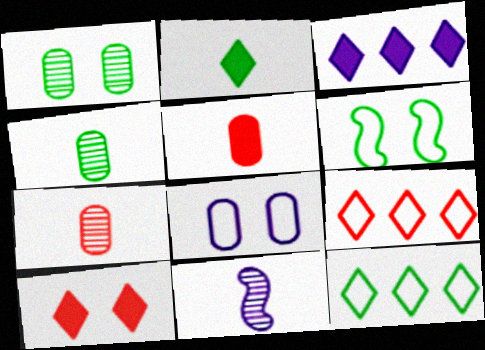[[2, 3, 10], 
[3, 6, 7], 
[3, 8, 11]]